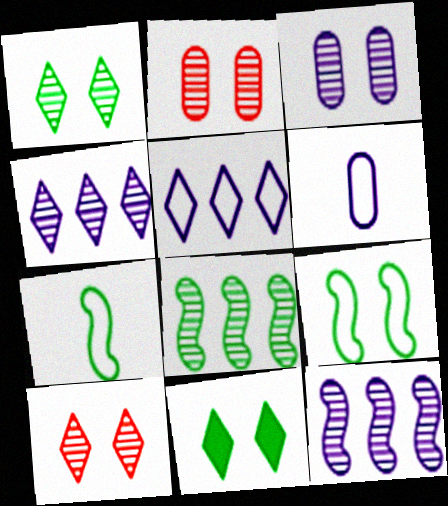[]